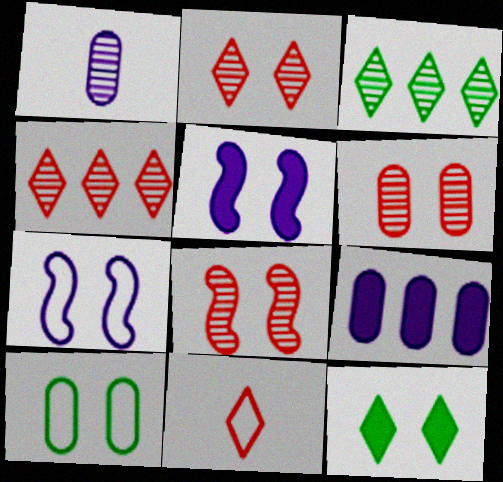[[1, 3, 8], 
[2, 5, 10], 
[2, 6, 8], 
[6, 7, 12]]